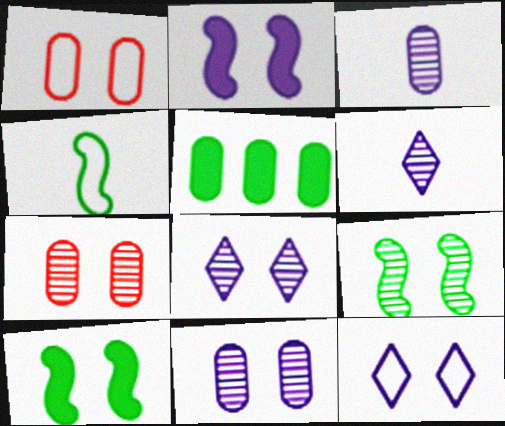[[1, 3, 5], 
[1, 8, 10], 
[2, 11, 12], 
[7, 8, 9], 
[7, 10, 12]]